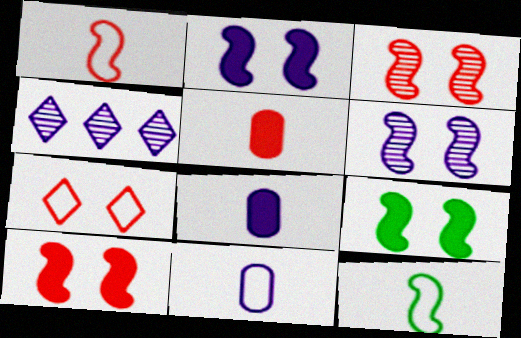[[2, 4, 11], 
[2, 9, 10]]